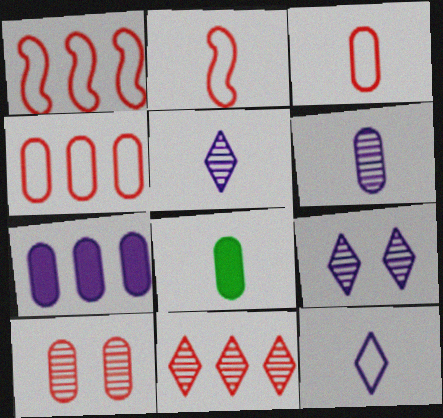[[1, 8, 9], 
[2, 5, 8], 
[3, 6, 8]]